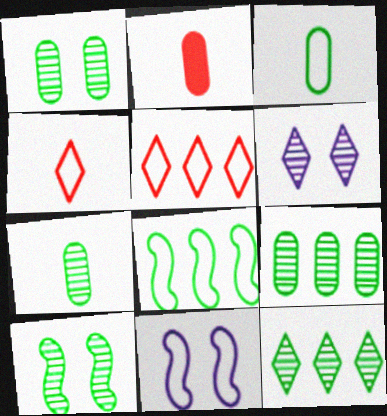[[1, 7, 9], 
[2, 6, 8], 
[2, 11, 12], 
[3, 5, 11], 
[7, 10, 12]]